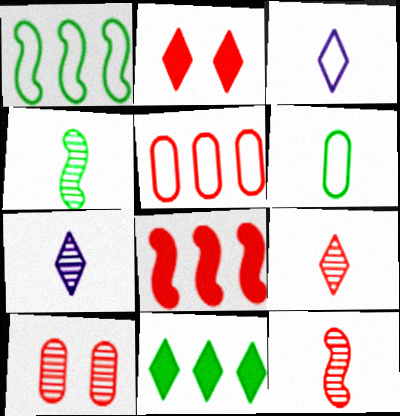[[2, 5, 12]]